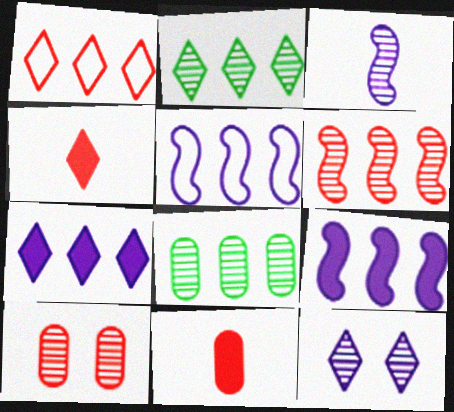[[1, 2, 7], 
[1, 8, 9], 
[2, 3, 10]]